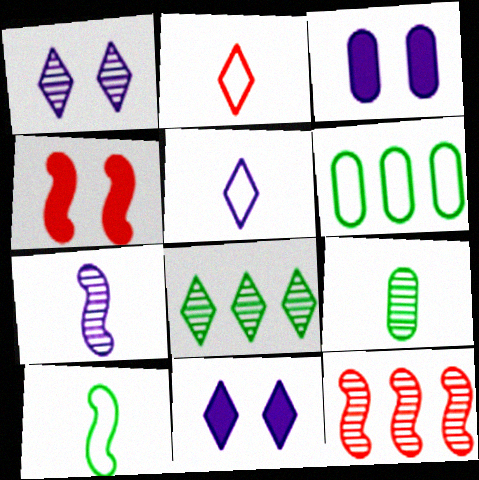[[1, 9, 12], 
[2, 8, 11]]